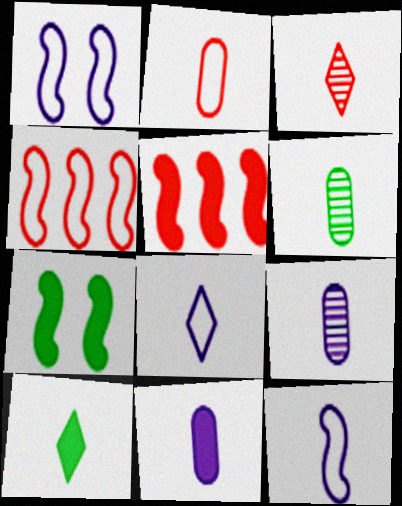[[2, 6, 11], 
[3, 8, 10]]